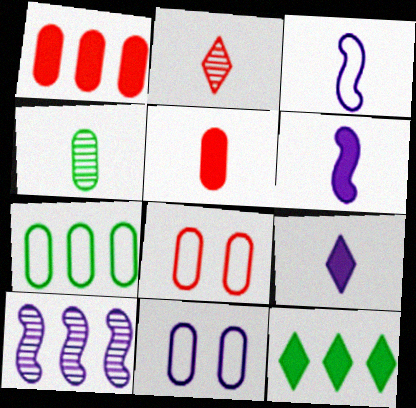[[1, 4, 11], 
[9, 10, 11]]